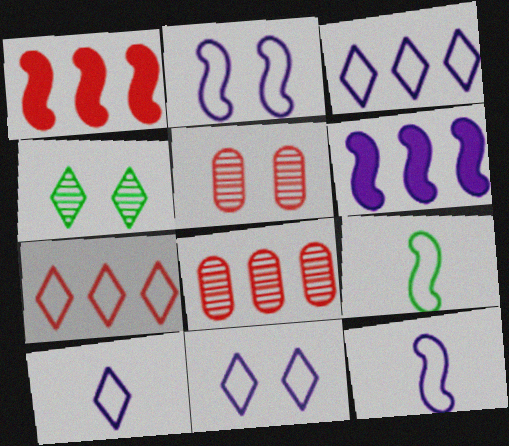[[1, 7, 8], 
[3, 10, 11]]